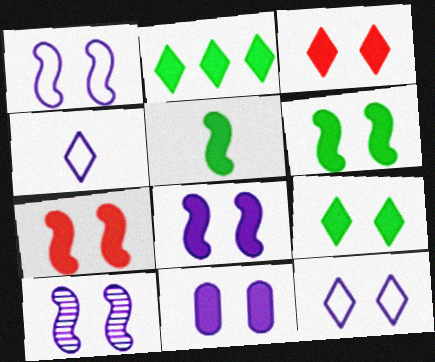[[1, 8, 10], 
[3, 6, 11], 
[6, 7, 8], 
[7, 9, 11], 
[10, 11, 12]]